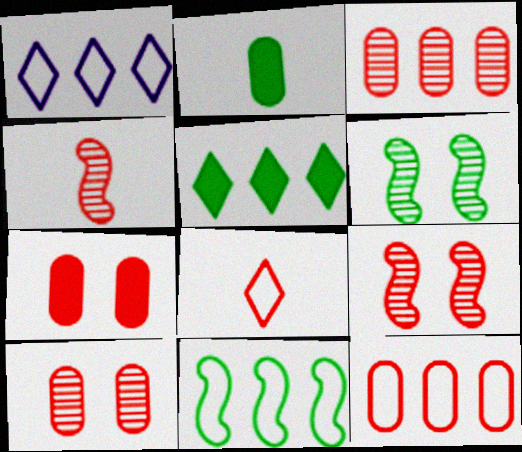[[1, 2, 9], 
[1, 11, 12]]